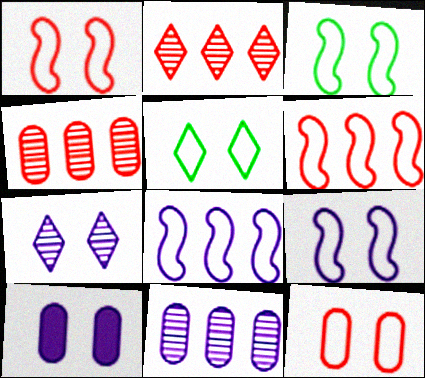[[1, 3, 9], 
[5, 9, 12], 
[7, 9, 10]]